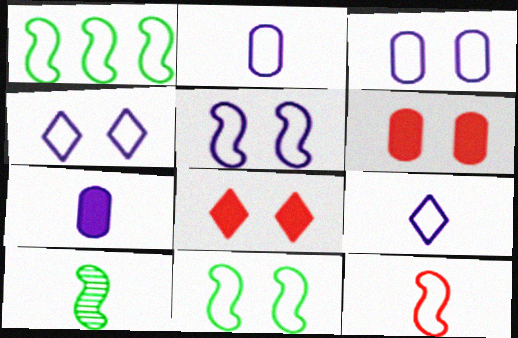[[1, 5, 12], 
[3, 4, 5]]